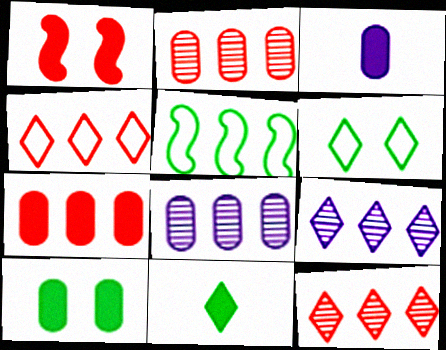[[3, 7, 10], 
[5, 7, 9]]